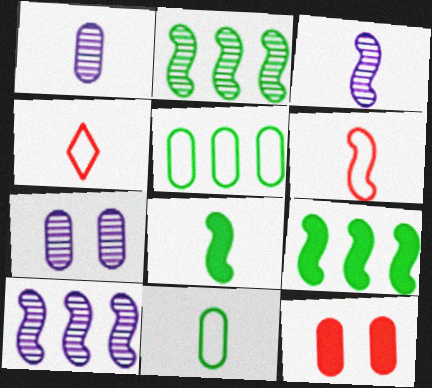[[1, 4, 8], 
[1, 5, 12], 
[3, 6, 8], 
[4, 7, 9]]